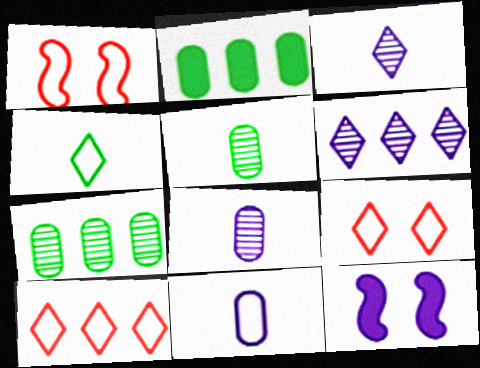[[1, 2, 3], 
[5, 10, 12], 
[6, 11, 12]]